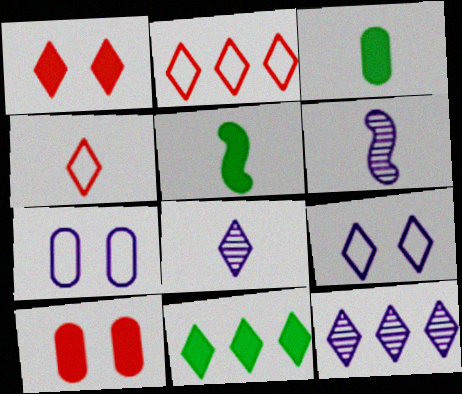[[2, 11, 12], 
[3, 4, 6]]